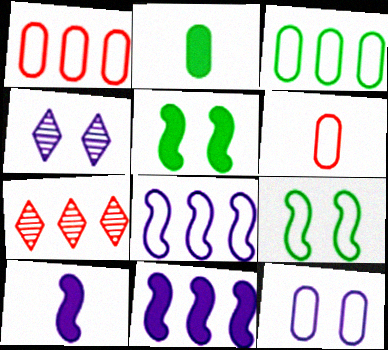[[3, 6, 12], 
[3, 7, 11]]